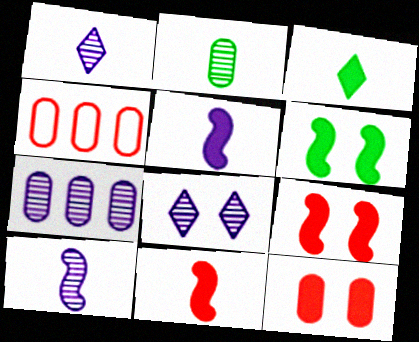[[1, 4, 6], 
[7, 8, 10]]